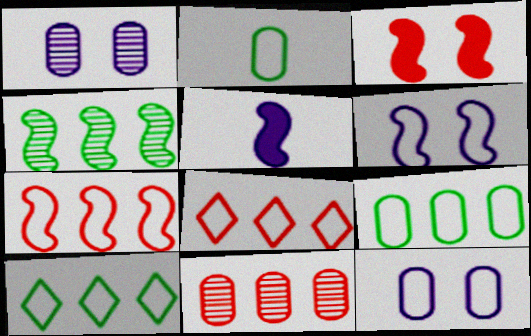[[2, 6, 8]]